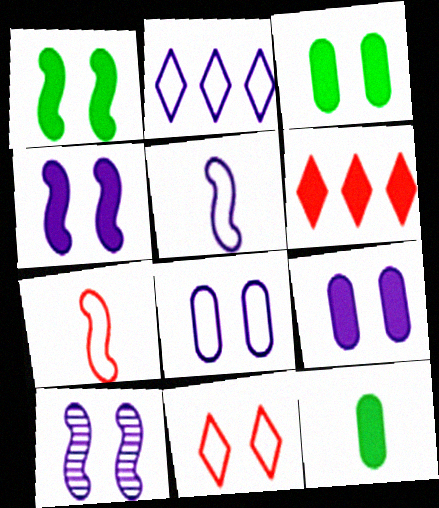[[2, 5, 8], 
[3, 10, 11], 
[4, 6, 12]]